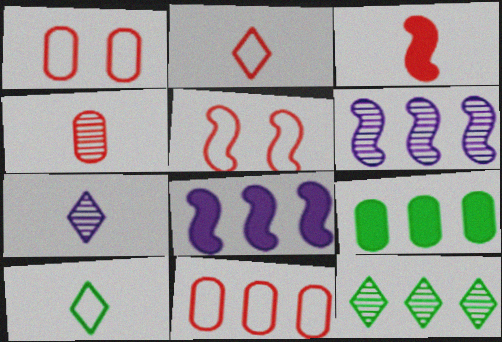[[2, 3, 4], 
[2, 5, 11], 
[5, 7, 9], 
[8, 11, 12]]